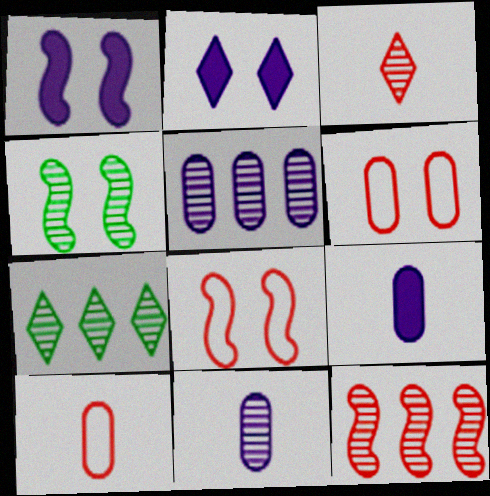[[1, 4, 8], 
[1, 7, 10], 
[2, 4, 6], 
[3, 4, 5], 
[5, 7, 12], 
[7, 8, 9]]